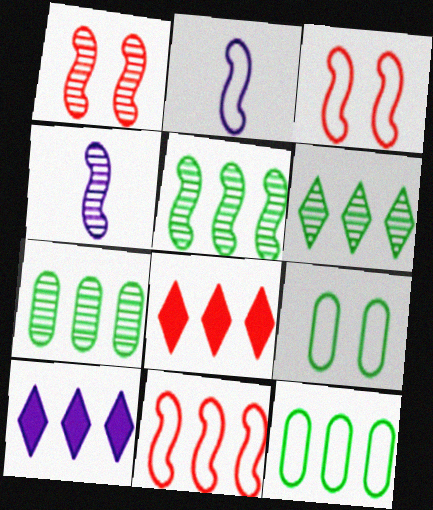[[1, 4, 5], 
[4, 8, 9], 
[5, 6, 7], 
[7, 10, 11]]